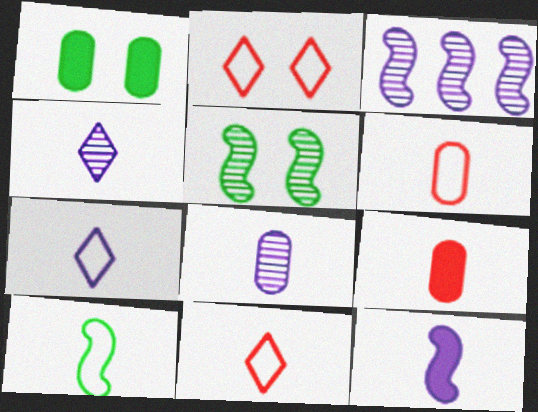[[1, 3, 11], 
[4, 9, 10], 
[6, 7, 10], 
[7, 8, 12]]